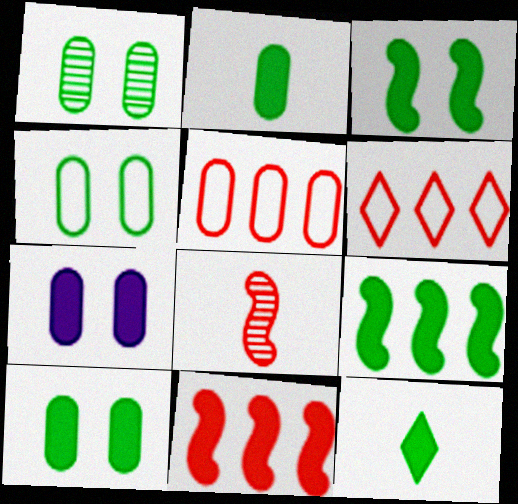[[1, 4, 10], 
[7, 11, 12], 
[9, 10, 12]]